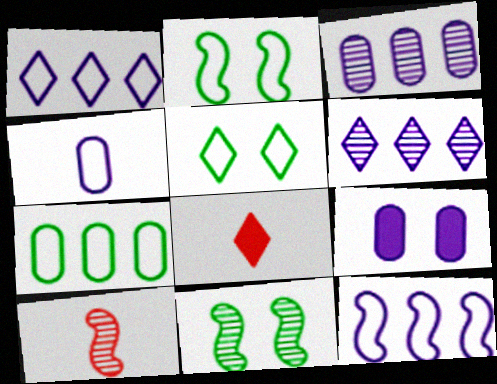[[2, 3, 8], 
[3, 4, 9], 
[5, 6, 8]]